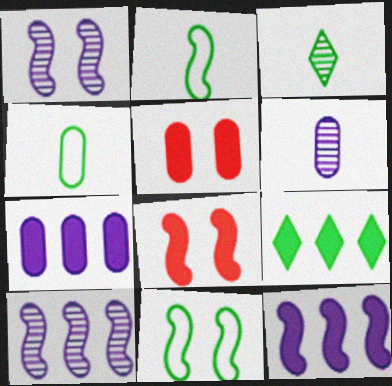[[1, 8, 11], 
[2, 8, 10]]